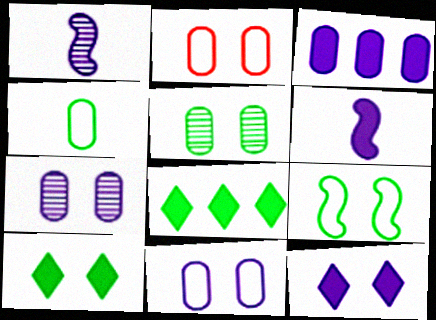[[1, 2, 8], 
[3, 6, 12], 
[5, 9, 10]]